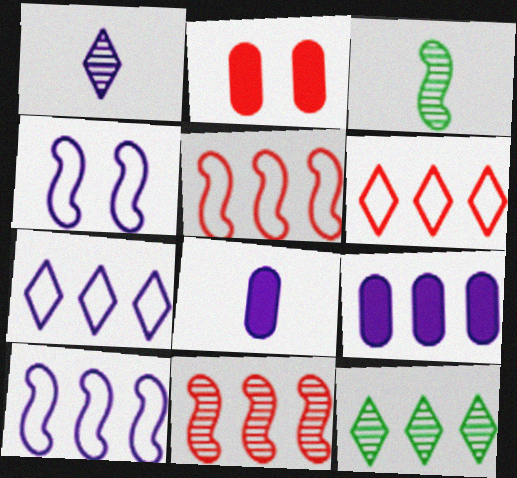[[1, 4, 9], 
[2, 3, 7], 
[5, 9, 12]]